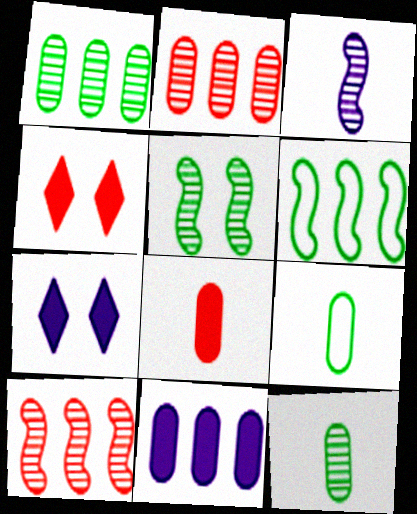[[3, 5, 10], 
[7, 9, 10]]